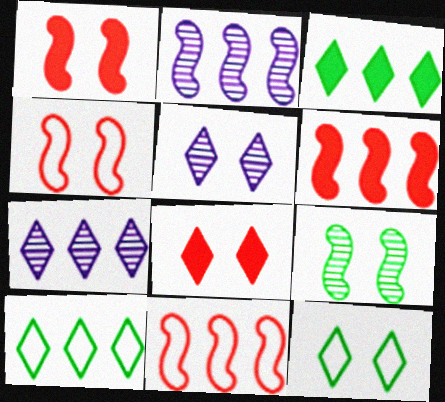[[5, 8, 12]]